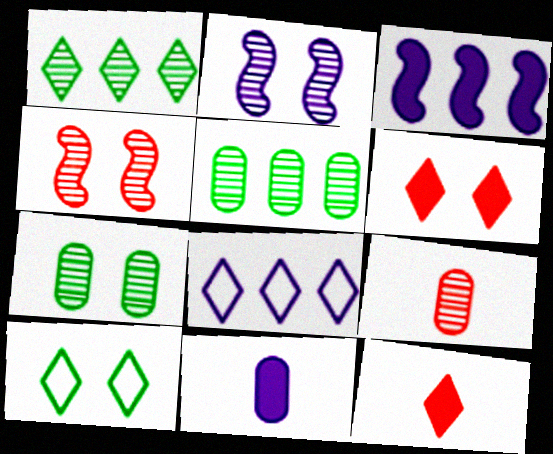[[1, 2, 9], 
[2, 8, 11], 
[3, 9, 10]]